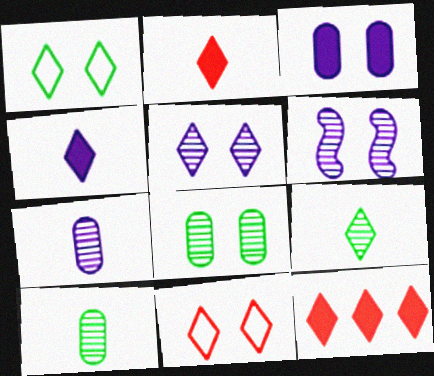[]